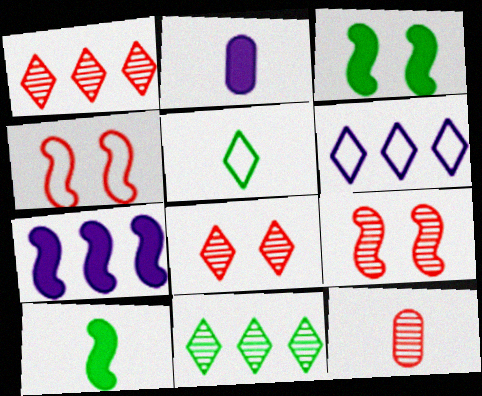[[1, 9, 12], 
[2, 4, 11], 
[3, 6, 12]]